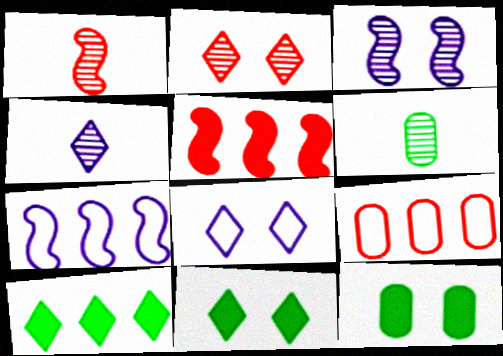[[1, 4, 6], 
[2, 8, 11], 
[5, 6, 8]]